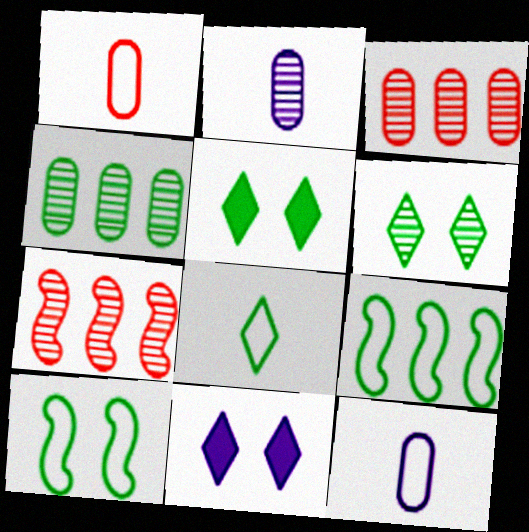[[2, 6, 7], 
[5, 7, 12]]